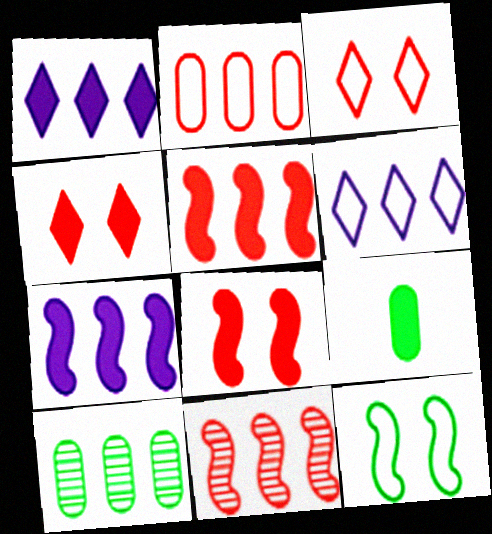[[1, 8, 9], 
[4, 7, 9], 
[5, 6, 10]]